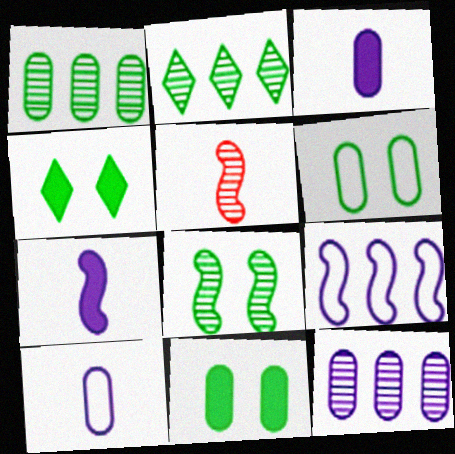[[4, 6, 8]]